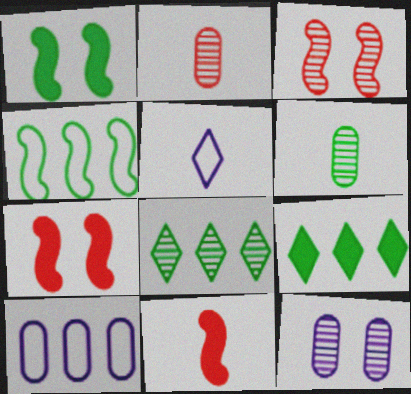[[5, 6, 11]]